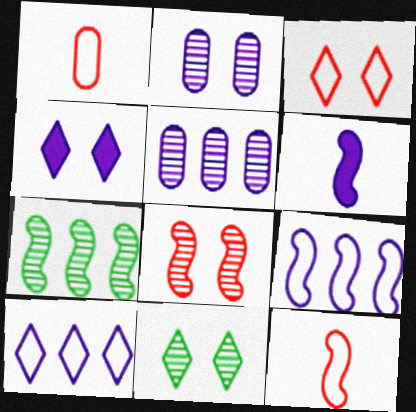[[1, 4, 7], 
[2, 6, 10], 
[2, 8, 11], 
[3, 4, 11]]